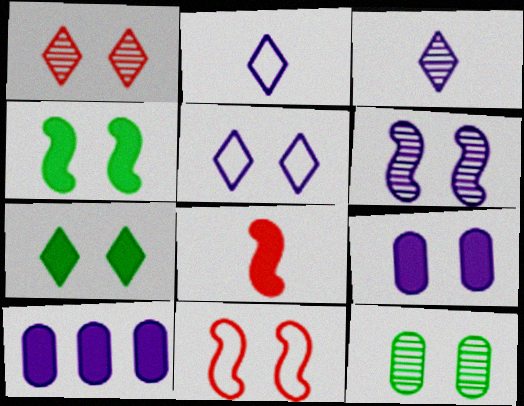[[1, 5, 7], 
[1, 6, 12], 
[2, 6, 10], 
[4, 6, 11], 
[5, 6, 9], 
[7, 8, 10]]